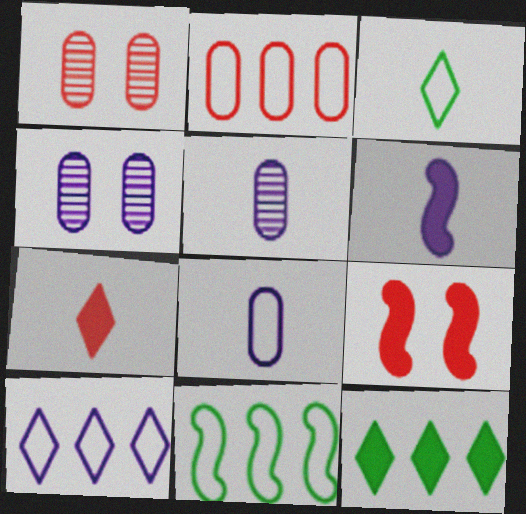[[2, 10, 11], 
[4, 6, 10], 
[4, 7, 11]]